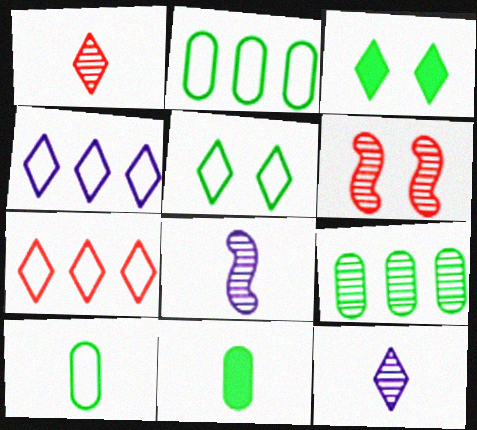[[1, 3, 4], 
[3, 7, 12], 
[4, 6, 11], 
[6, 9, 12]]